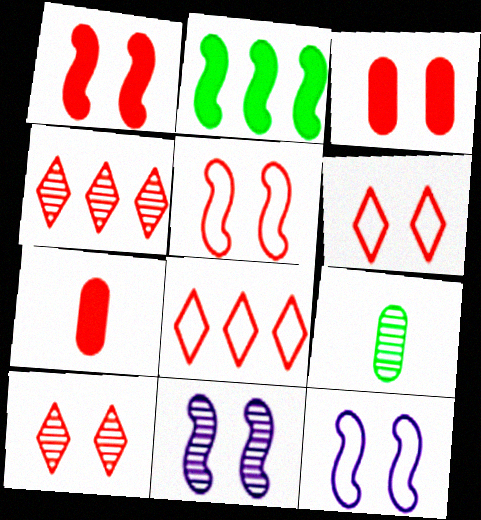[[3, 5, 10], 
[4, 5, 7], 
[4, 9, 11]]